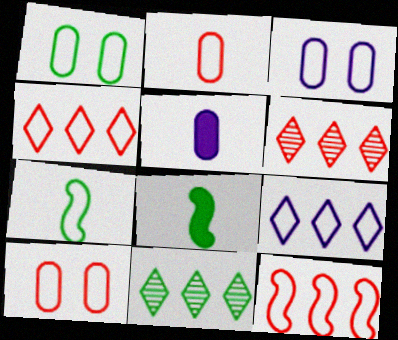[[1, 3, 10], 
[1, 8, 11], 
[3, 4, 7], 
[3, 6, 8], 
[7, 9, 10]]